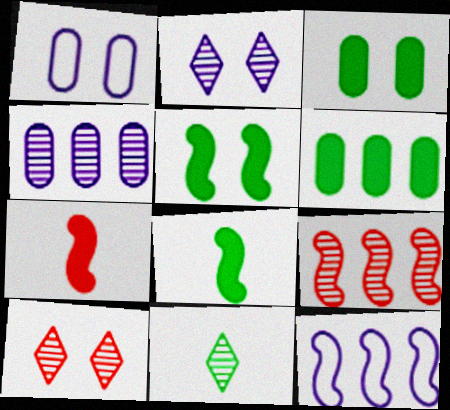[[1, 5, 10]]